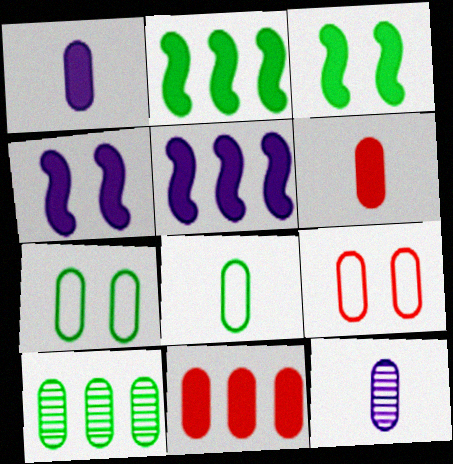[[1, 9, 10], 
[6, 8, 12], 
[7, 11, 12]]